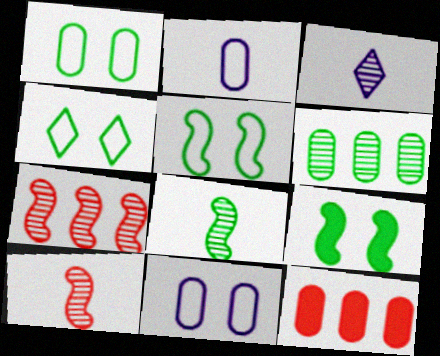[[1, 4, 5], 
[3, 5, 12]]